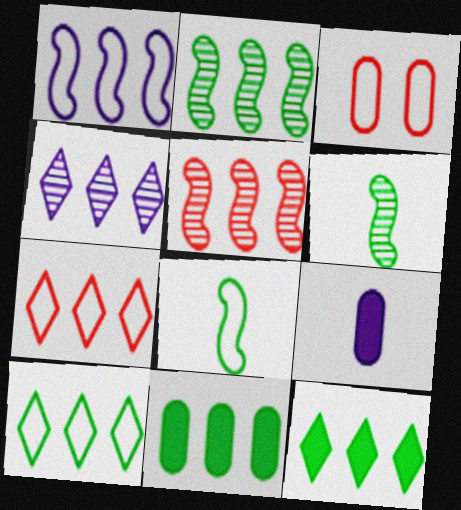[[2, 10, 11], 
[4, 7, 12]]